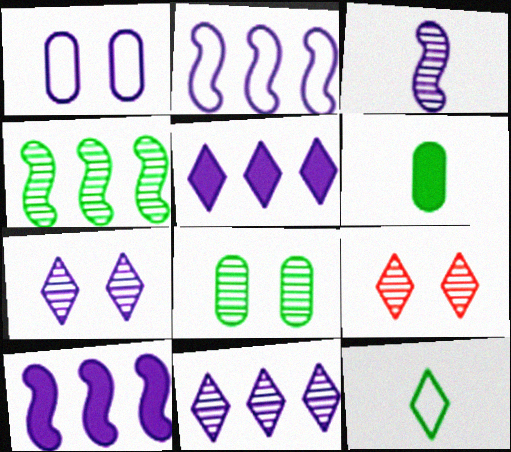[[1, 3, 5], 
[2, 6, 9], 
[5, 9, 12]]